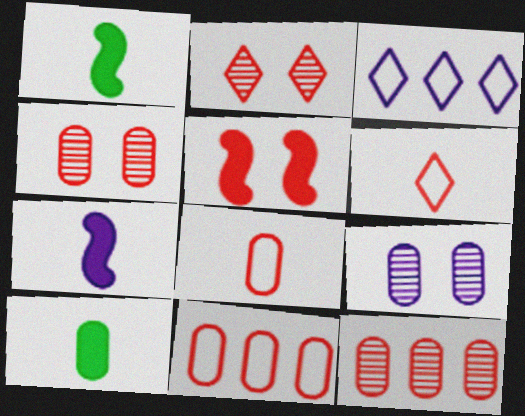[[1, 3, 4], 
[3, 7, 9], 
[5, 6, 12], 
[9, 10, 11]]